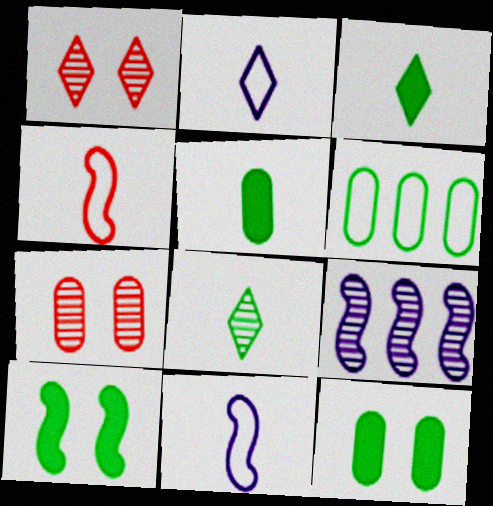[[4, 9, 10], 
[6, 8, 10], 
[7, 8, 9]]